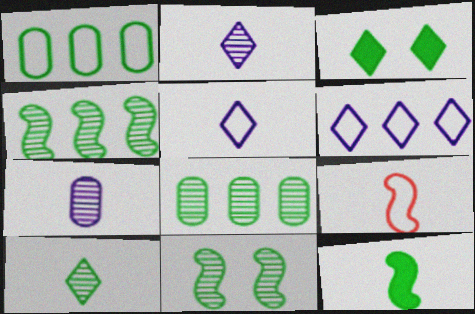[[8, 10, 11]]